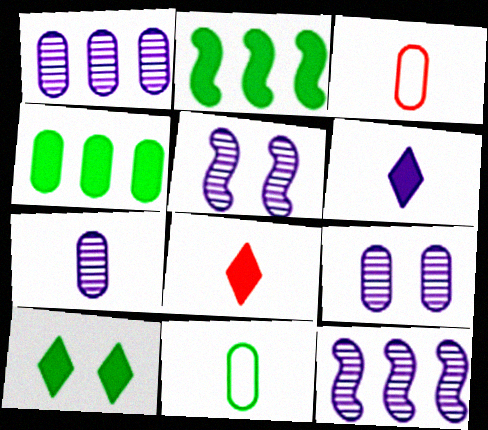[[1, 7, 9], 
[3, 4, 9], 
[3, 10, 12]]